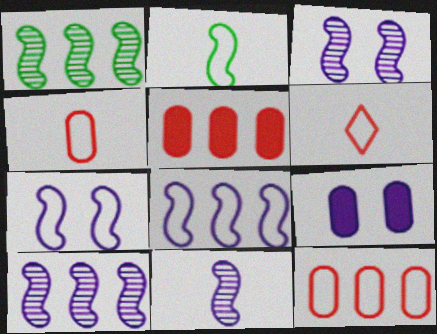[[1, 6, 9], 
[3, 10, 11]]